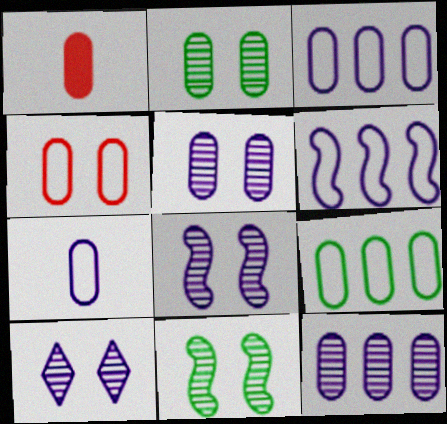[[1, 2, 3], 
[1, 5, 9], 
[4, 7, 9], 
[5, 8, 10]]